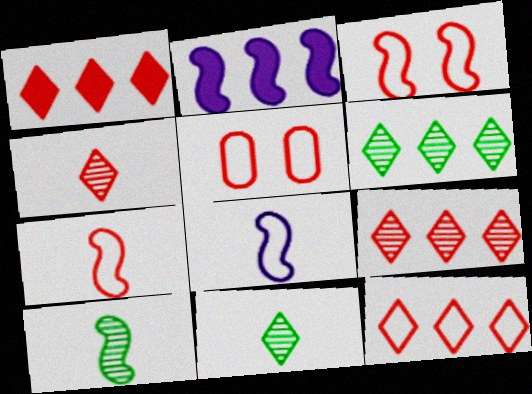[[1, 9, 12], 
[2, 3, 10], 
[2, 5, 11], 
[5, 7, 12]]